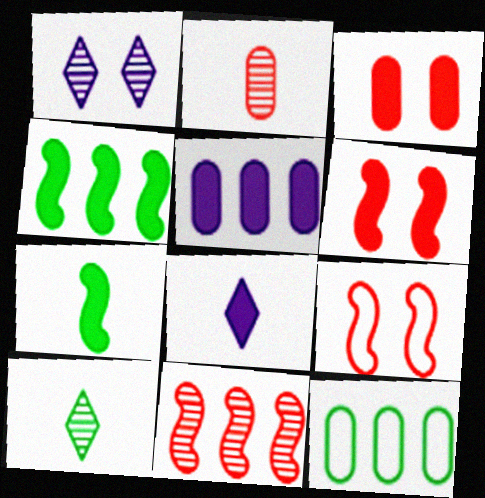[[3, 4, 8], 
[5, 9, 10]]